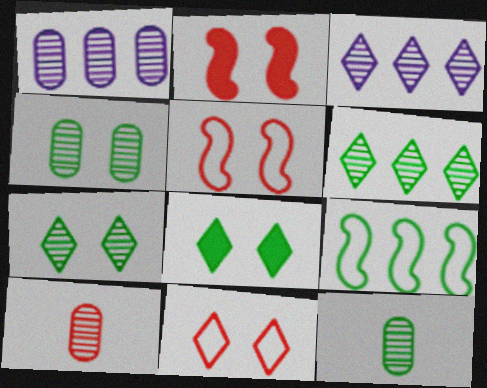[[1, 4, 10], 
[8, 9, 12]]